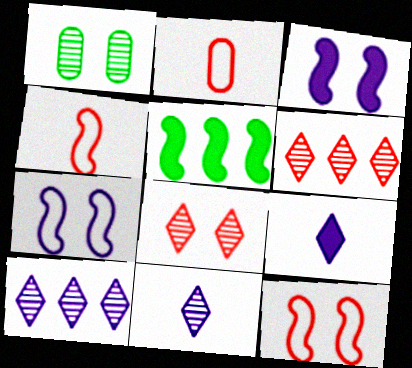[]